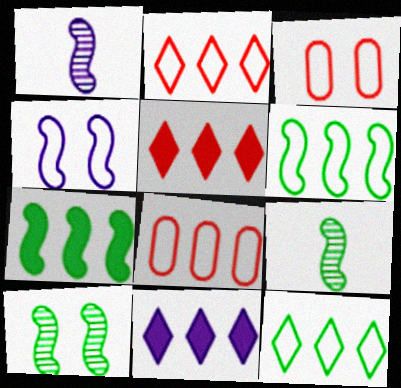[[3, 9, 11]]